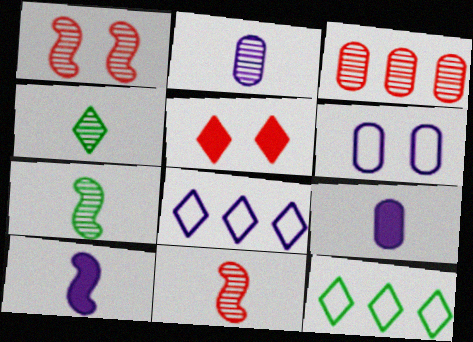[[1, 9, 12], 
[2, 4, 11], 
[4, 5, 8]]